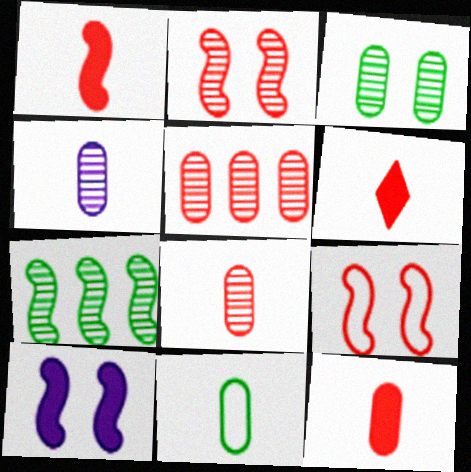[[1, 6, 12], 
[3, 4, 5], 
[4, 11, 12], 
[5, 6, 9]]